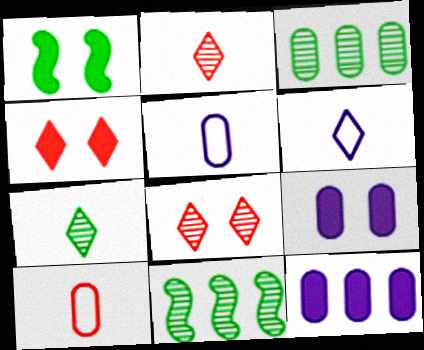[[1, 4, 9], 
[3, 9, 10], 
[4, 5, 11]]